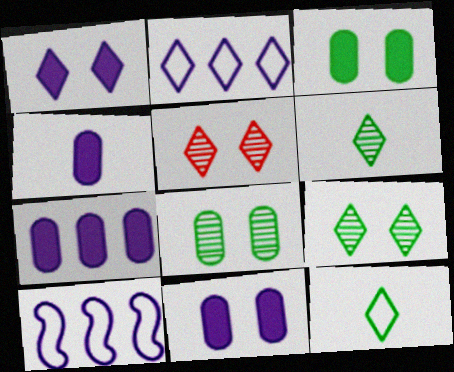[[4, 7, 11]]